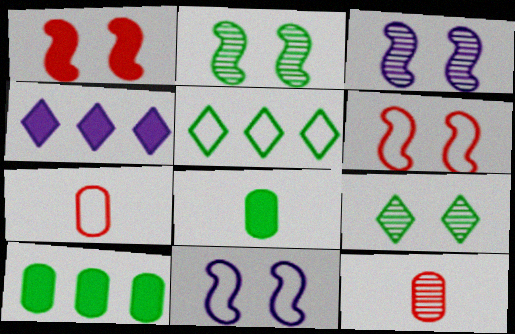[[1, 2, 11], 
[1, 4, 8], 
[2, 4, 7], 
[2, 5, 8], 
[5, 7, 11]]